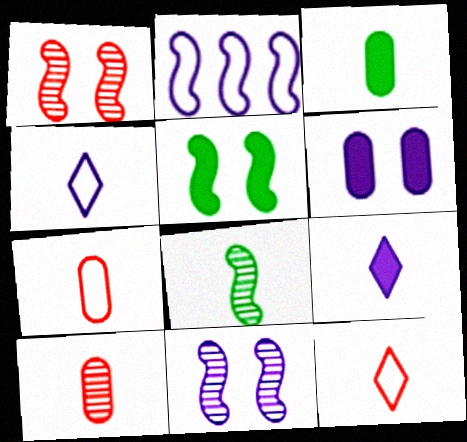[[7, 8, 9]]